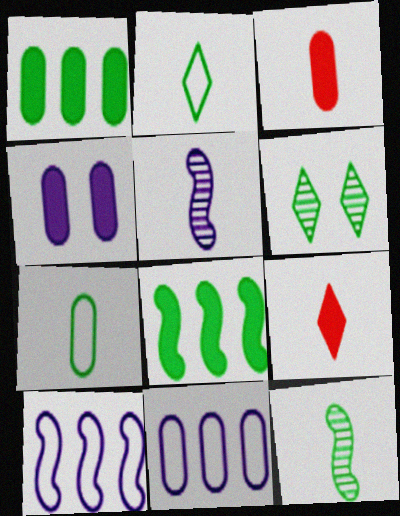[[1, 3, 4], 
[2, 3, 5], 
[3, 6, 10], 
[4, 8, 9], 
[5, 7, 9], 
[6, 7, 8]]